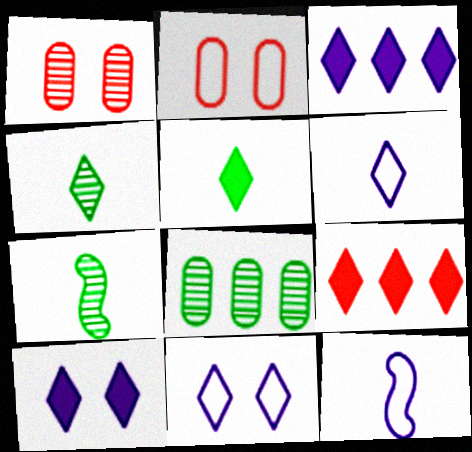[[2, 3, 7], 
[4, 9, 11], 
[5, 9, 10]]